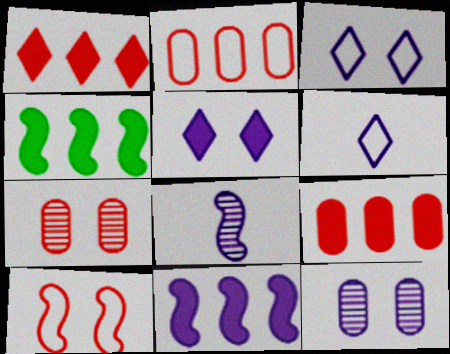[[4, 6, 7], 
[4, 8, 10], 
[6, 11, 12]]